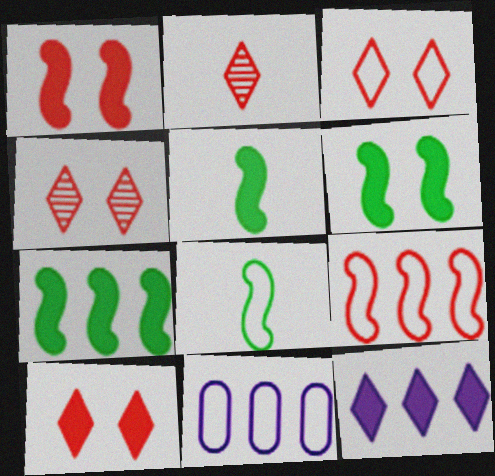[[2, 6, 11], 
[3, 4, 10], 
[3, 8, 11], 
[4, 5, 11], 
[5, 6, 7]]